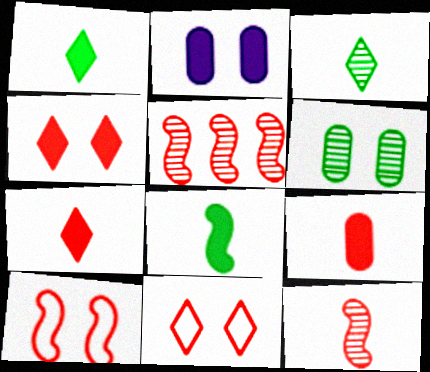[[5, 9, 11]]